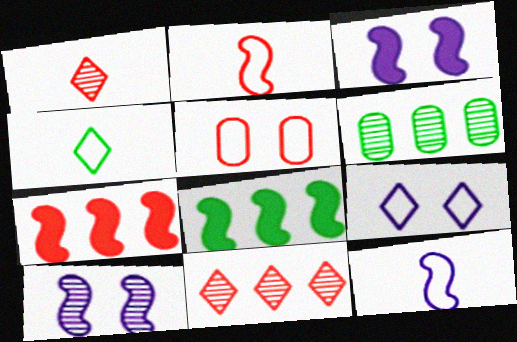[[1, 5, 7], 
[1, 6, 10], 
[2, 8, 10]]